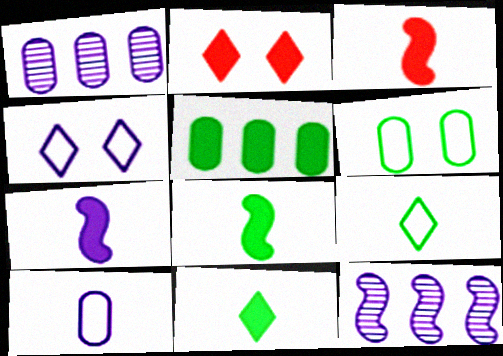[[1, 4, 7], 
[2, 5, 7], 
[3, 7, 8]]